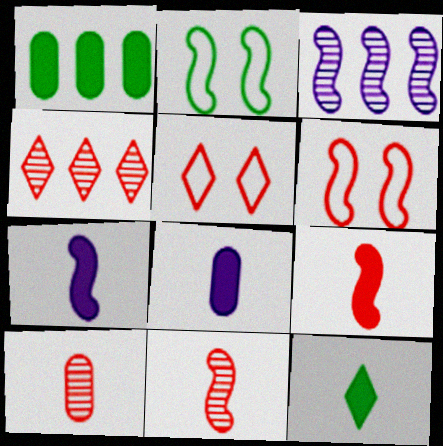[[2, 3, 9], 
[2, 4, 8], 
[8, 9, 12]]